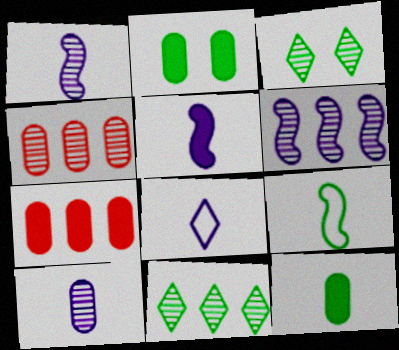[[1, 3, 4], 
[2, 9, 11], 
[4, 6, 11], 
[5, 8, 10]]